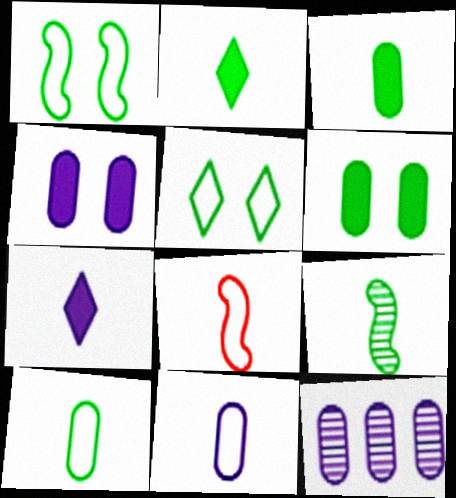[[2, 9, 10], 
[4, 11, 12]]